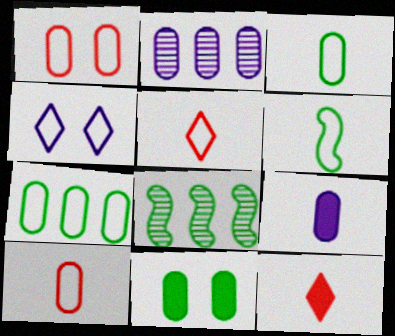[[2, 10, 11]]